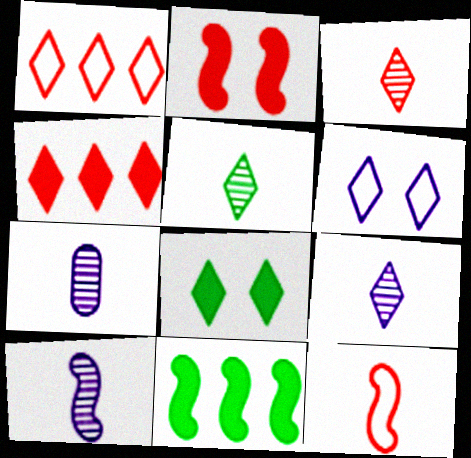[[1, 8, 9], 
[3, 5, 9], 
[4, 5, 6], 
[7, 9, 10]]